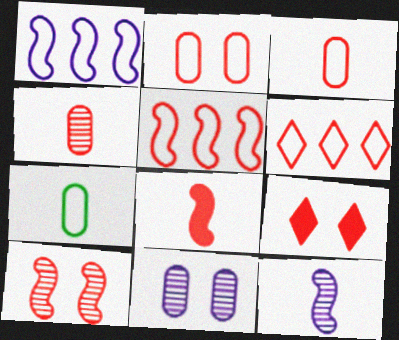[[2, 9, 10], 
[4, 5, 9], 
[5, 8, 10]]